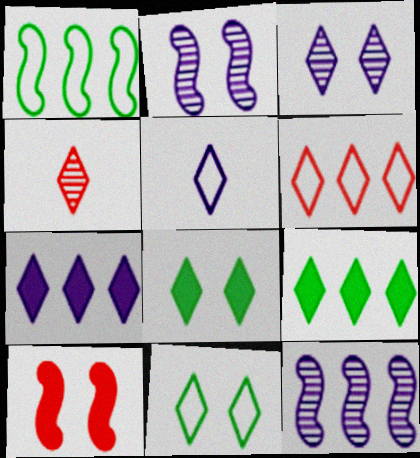[[3, 5, 7], 
[4, 7, 11], 
[5, 6, 11]]